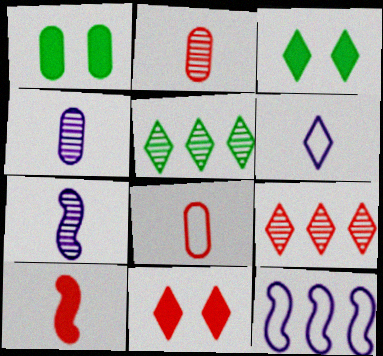[[2, 3, 12], 
[3, 6, 9], 
[5, 6, 11]]